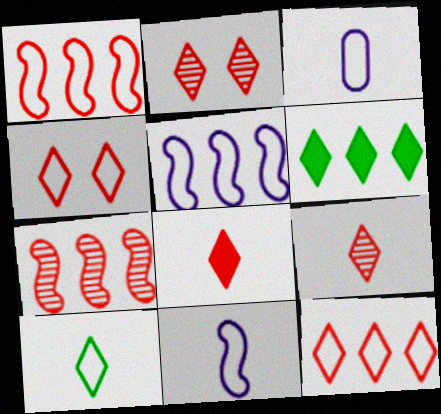[[2, 8, 12]]